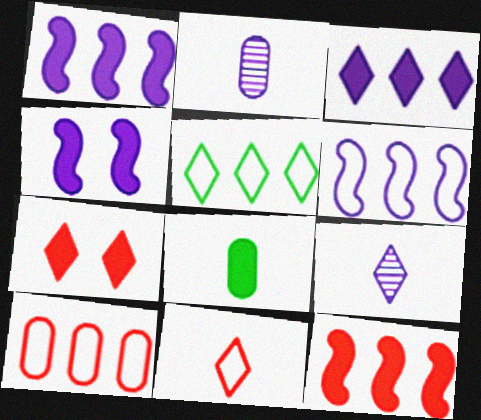[[1, 7, 8], 
[5, 6, 10], 
[5, 7, 9]]